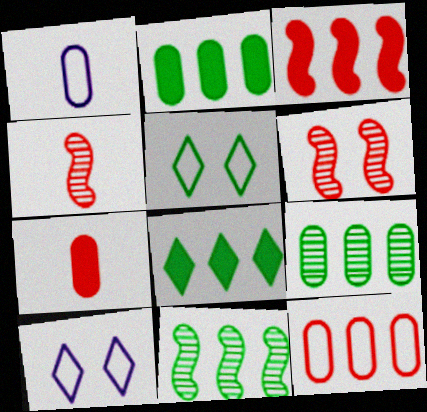[[1, 6, 8], 
[2, 4, 10], 
[7, 10, 11]]